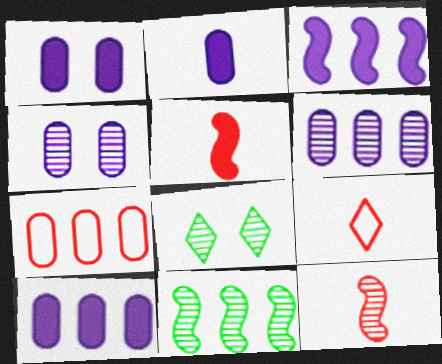[[1, 2, 10], 
[1, 9, 11], 
[6, 8, 12]]